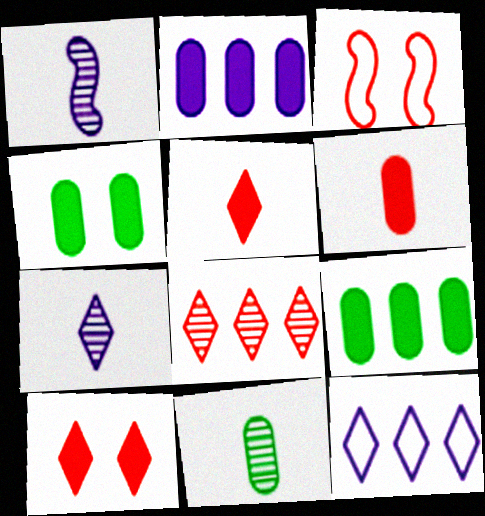[[2, 4, 6], 
[3, 6, 8], 
[3, 7, 9]]